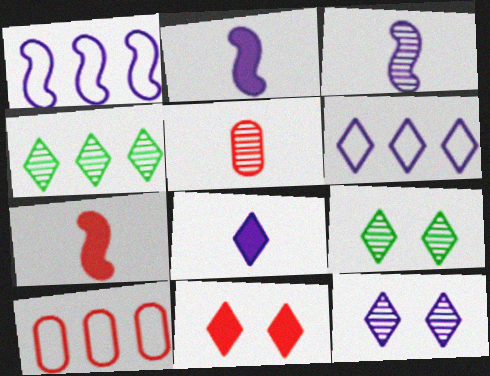[[2, 9, 10], 
[6, 8, 12]]